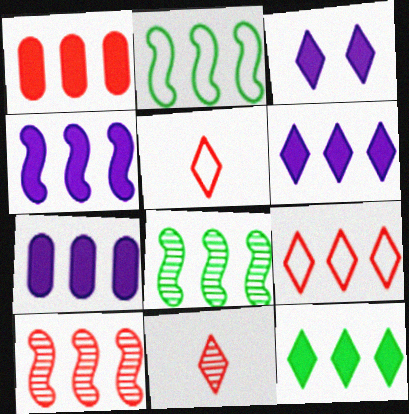[[1, 4, 12], 
[1, 9, 10], 
[2, 4, 10], 
[4, 6, 7], 
[7, 8, 9]]